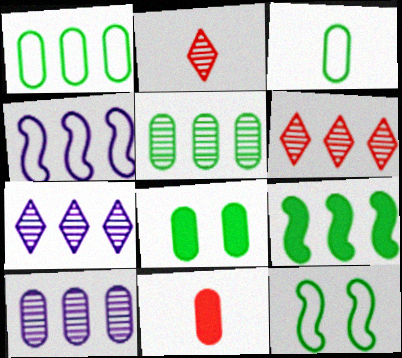[[2, 4, 8], 
[3, 5, 8], 
[7, 11, 12]]